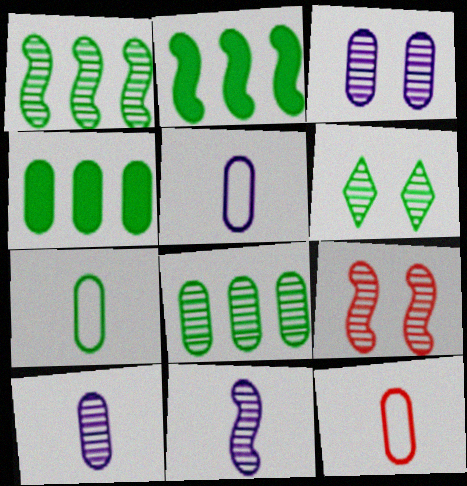[[1, 9, 11], 
[2, 6, 7], 
[3, 4, 12], 
[3, 6, 9], 
[5, 7, 12]]